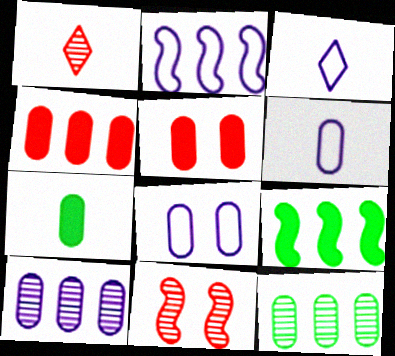[[1, 8, 9], 
[2, 3, 8], 
[5, 6, 12]]